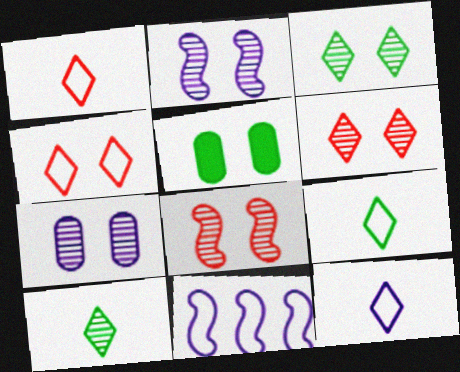[[1, 9, 12], 
[2, 4, 5], 
[3, 7, 8]]